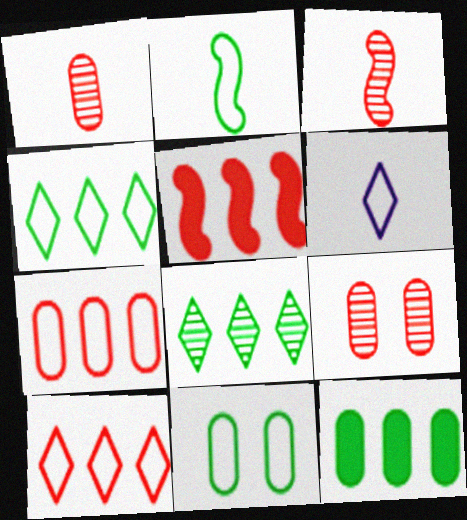[[2, 4, 11]]